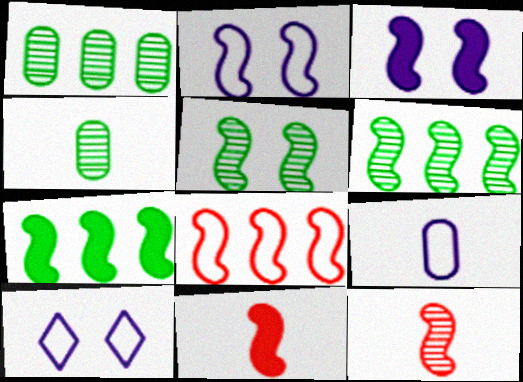[[1, 10, 11], 
[2, 6, 11], 
[2, 7, 12], 
[3, 7, 11]]